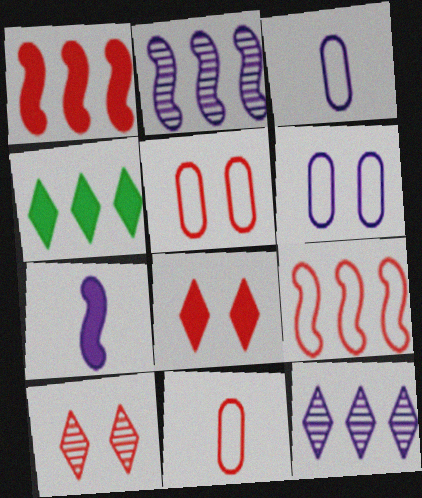[[1, 10, 11], 
[6, 7, 12]]